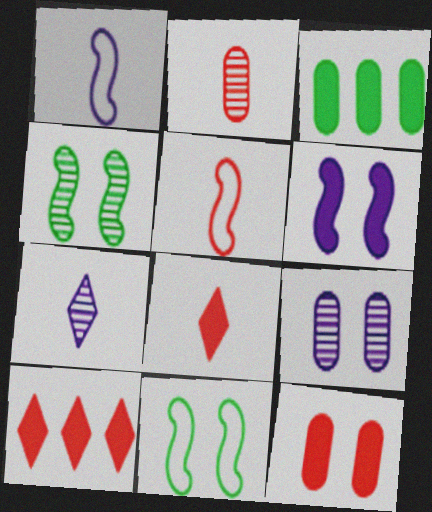[[2, 5, 8], 
[3, 6, 8]]